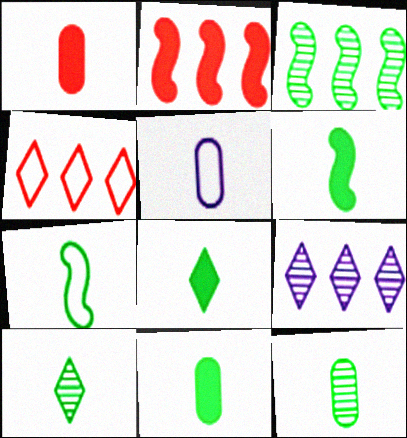[[1, 5, 12], 
[6, 8, 11], 
[7, 8, 12], 
[7, 10, 11]]